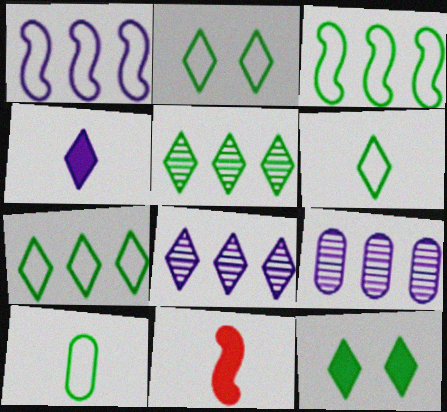[[2, 3, 10], 
[2, 6, 7], 
[2, 9, 11], 
[5, 6, 12]]